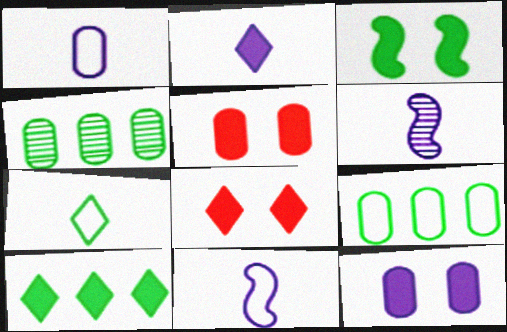[[1, 2, 6], 
[1, 4, 5], 
[2, 8, 10], 
[3, 4, 7], 
[3, 8, 12], 
[4, 8, 11], 
[6, 8, 9]]